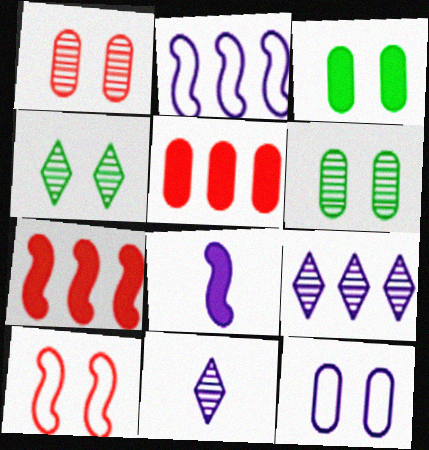[[1, 3, 12], 
[8, 9, 12]]